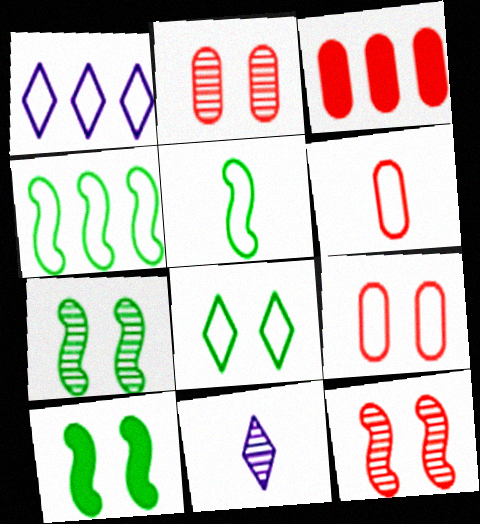[[1, 5, 9], 
[2, 3, 6]]